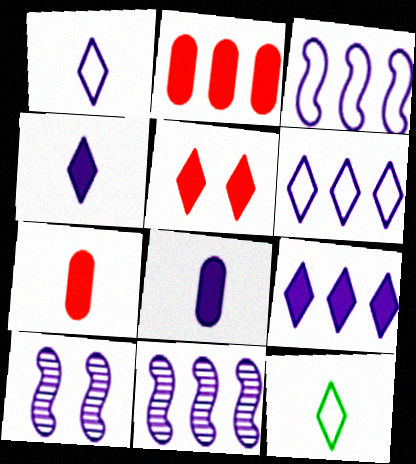[[2, 10, 12], 
[6, 8, 10]]